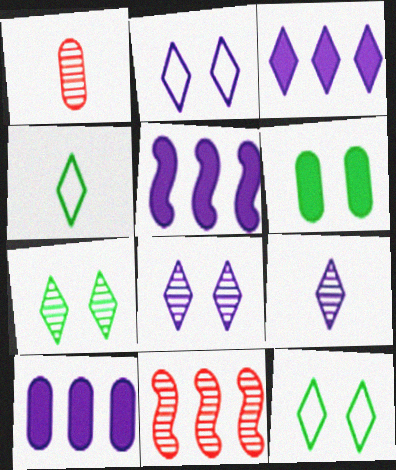[[1, 5, 12], 
[2, 3, 9], 
[3, 5, 10]]